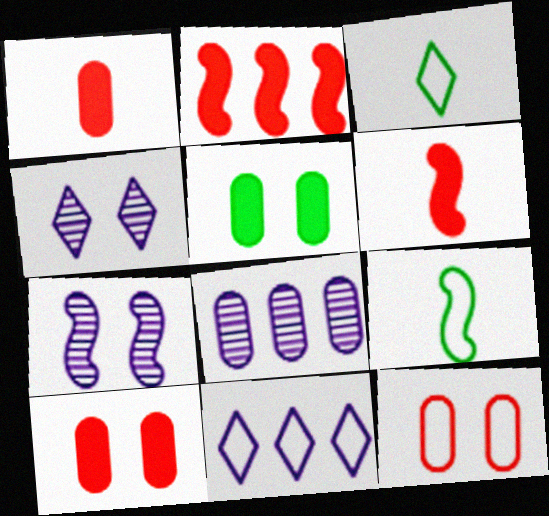[[2, 7, 9], 
[9, 11, 12]]